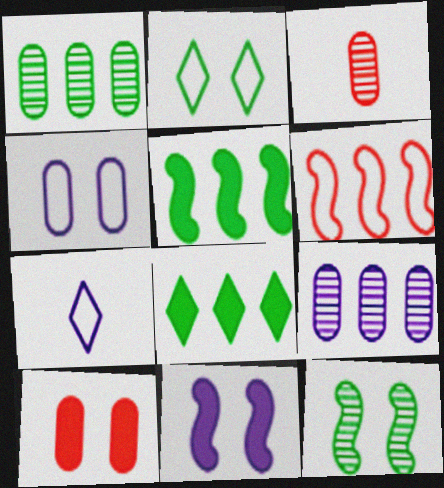[[6, 8, 9], 
[7, 9, 11]]